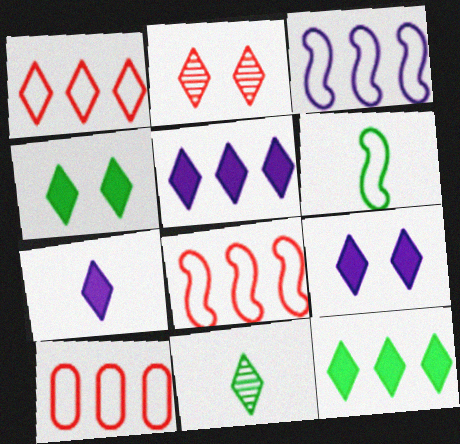[[1, 8, 10], 
[1, 9, 11], 
[5, 7, 9]]